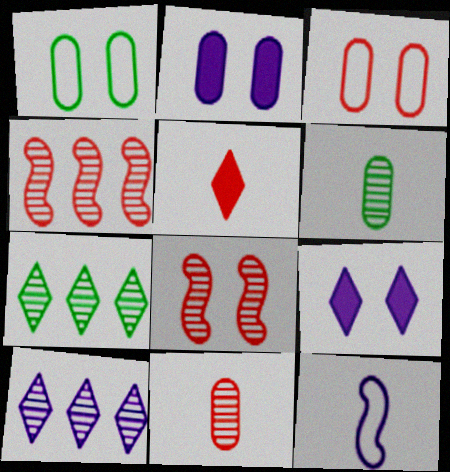[[1, 8, 9], 
[2, 10, 12], 
[3, 4, 5], 
[5, 6, 12], 
[6, 8, 10]]